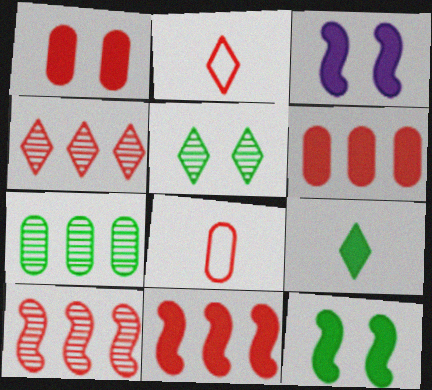[[1, 2, 10], 
[2, 3, 7], 
[3, 6, 9]]